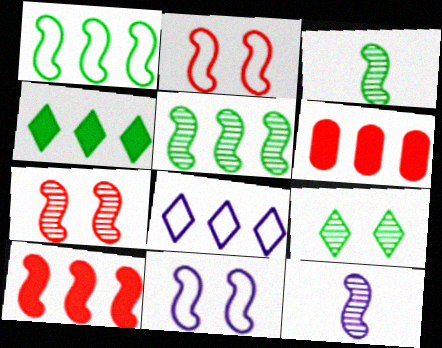[[3, 10, 11], 
[5, 6, 8], 
[5, 7, 12]]